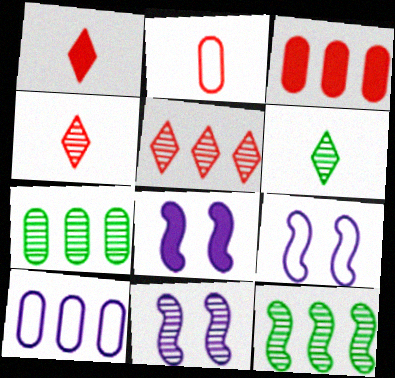[[1, 7, 9], 
[3, 6, 9], 
[3, 7, 10], 
[4, 7, 11], 
[8, 9, 11]]